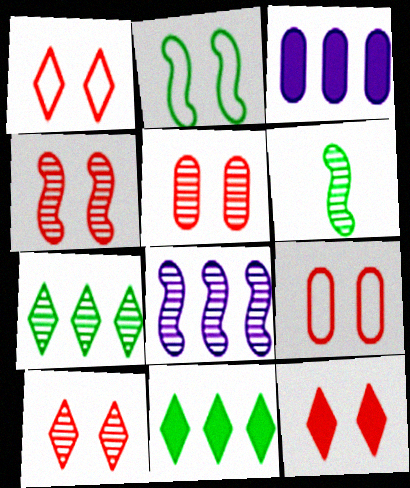[[1, 3, 6], 
[1, 10, 12], 
[4, 5, 10], 
[4, 6, 8], 
[4, 9, 12]]